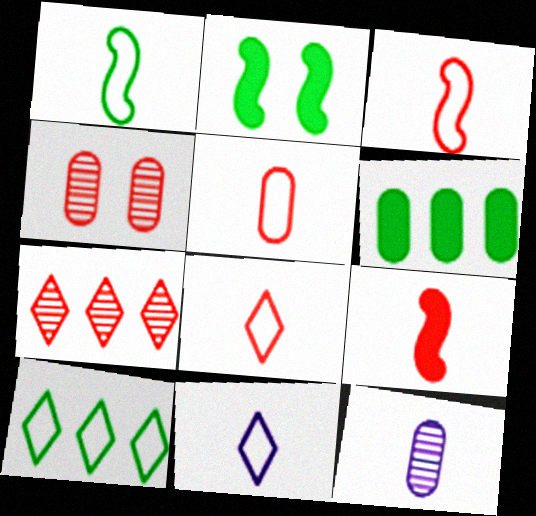[[1, 5, 11], 
[3, 5, 8]]